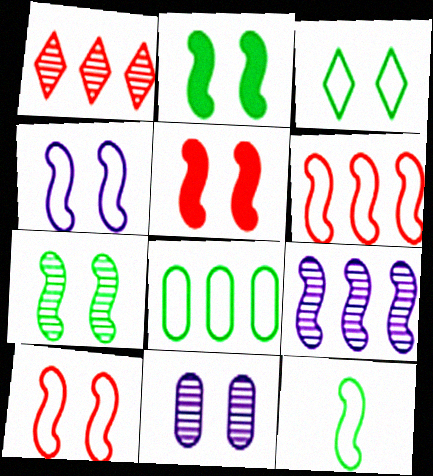[[3, 5, 11], 
[3, 8, 12], 
[4, 5, 7], 
[4, 6, 12], 
[5, 9, 12]]